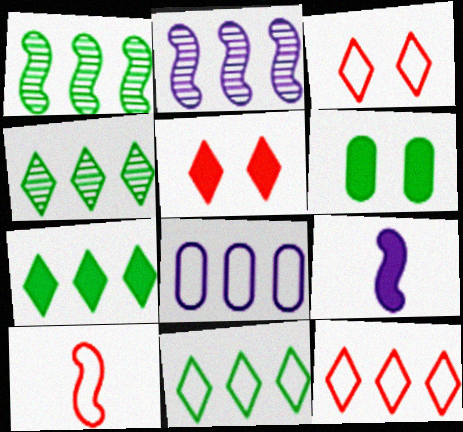[[4, 7, 11]]